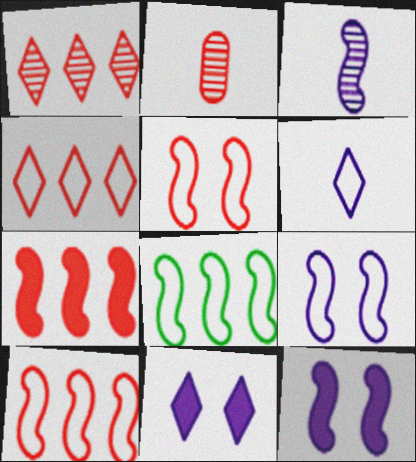[[2, 8, 11]]